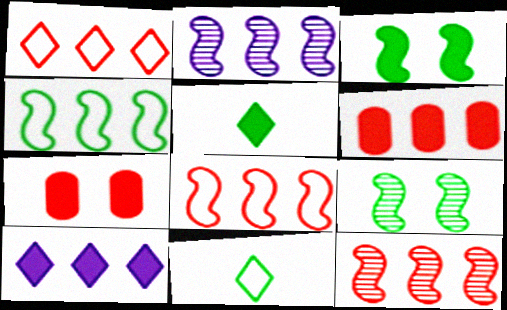[[1, 6, 12], 
[2, 7, 11]]